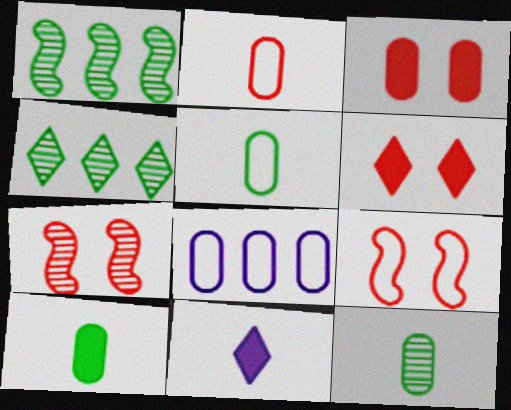[[3, 8, 12], 
[5, 10, 12]]